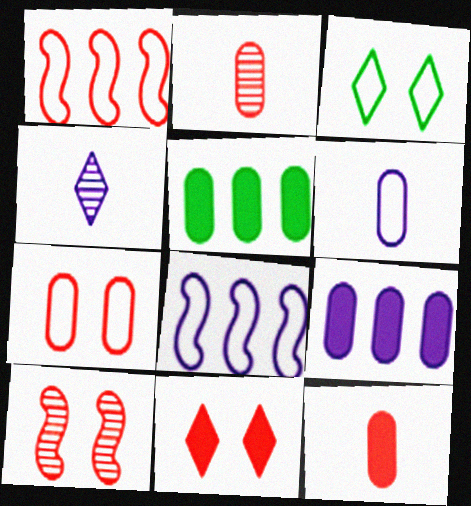[[1, 2, 11], 
[1, 3, 6], 
[7, 10, 11]]